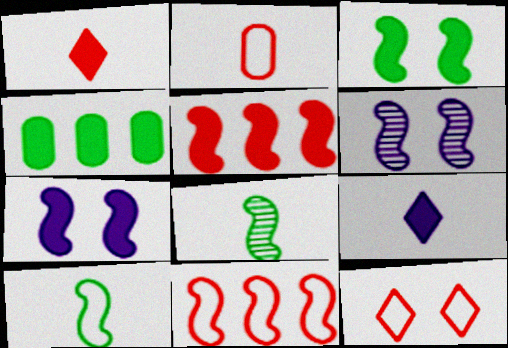[[1, 4, 7], 
[2, 8, 9], 
[2, 11, 12], 
[5, 6, 10], 
[7, 8, 11]]